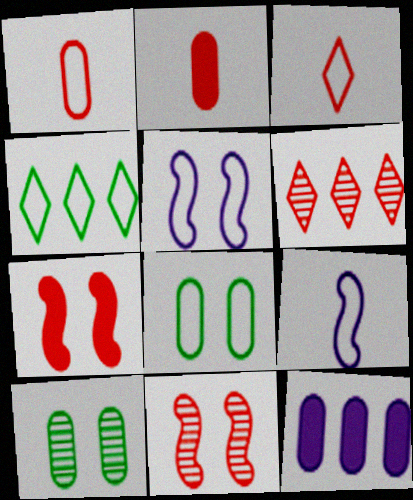[[1, 4, 5], 
[1, 6, 7], 
[1, 10, 12]]